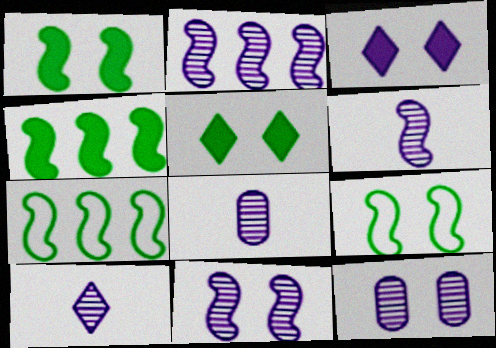[[2, 6, 11], 
[2, 10, 12], 
[6, 8, 10]]